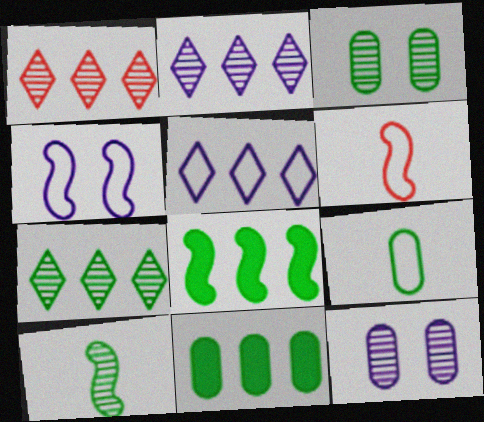[[1, 2, 7], 
[1, 10, 12], 
[3, 7, 10], 
[3, 9, 11]]